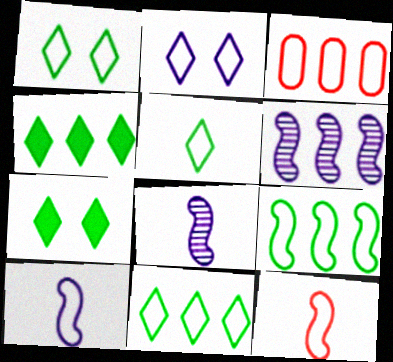[[1, 3, 10], 
[1, 5, 11], 
[3, 4, 6], 
[3, 7, 8]]